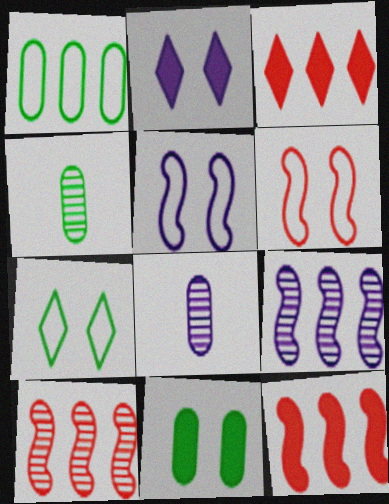[[1, 3, 9], 
[1, 4, 11], 
[3, 4, 5], 
[7, 8, 12]]